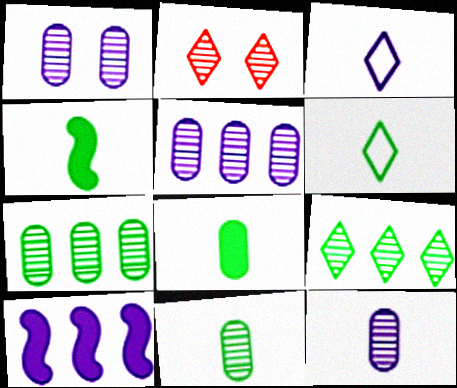[[1, 3, 10], 
[1, 5, 12], 
[4, 6, 11]]